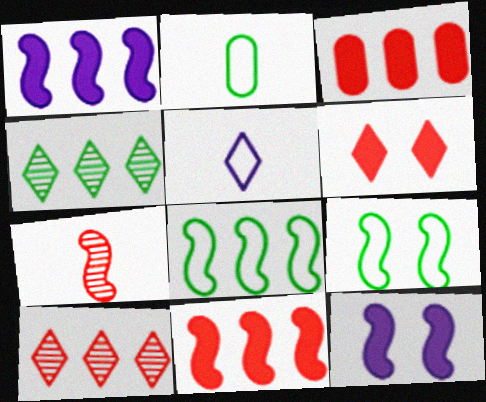[[1, 7, 9], 
[2, 10, 12], 
[4, 5, 6], 
[7, 8, 12]]